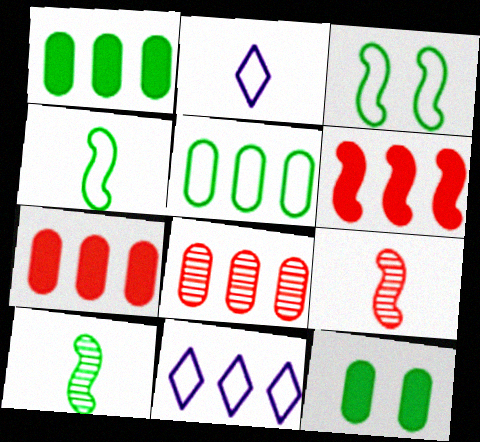[[9, 11, 12]]